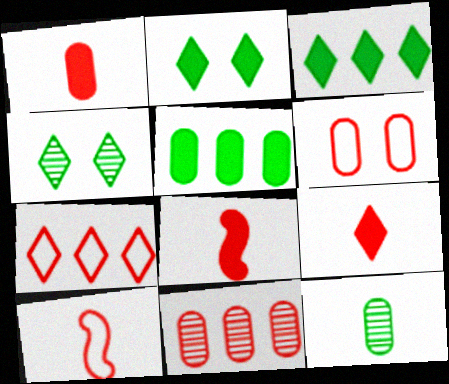[[1, 6, 11], 
[1, 8, 9], 
[6, 7, 10]]